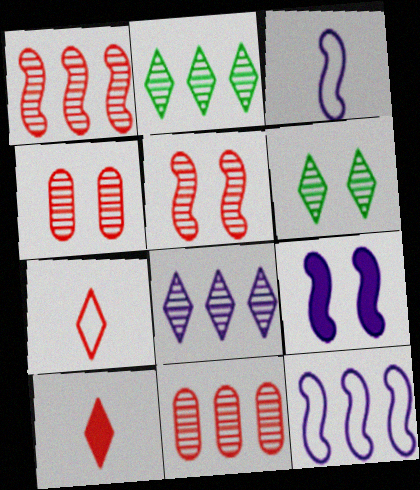[]